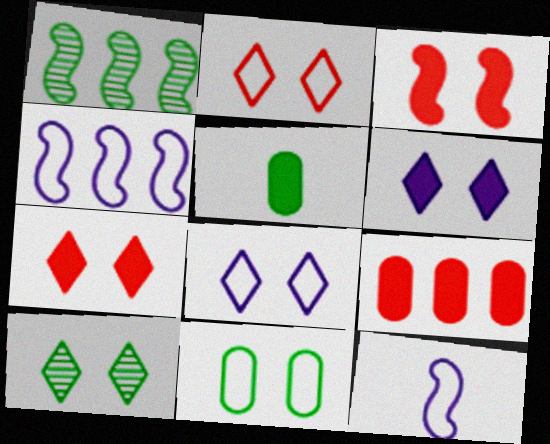[[1, 3, 12], 
[2, 6, 10], 
[7, 8, 10], 
[9, 10, 12]]